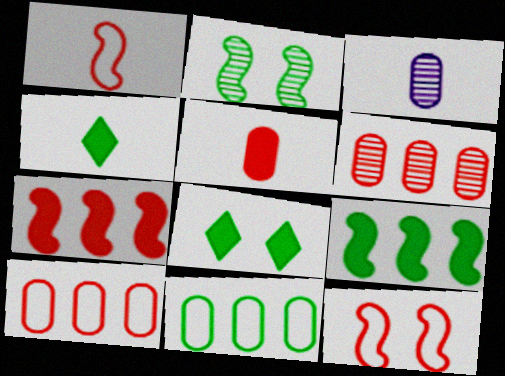[[1, 3, 4], 
[2, 4, 11]]